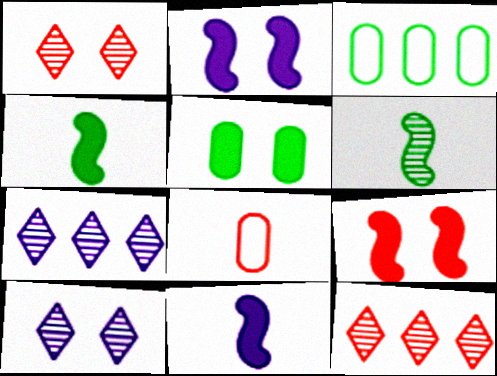[[1, 3, 11], 
[8, 9, 12]]